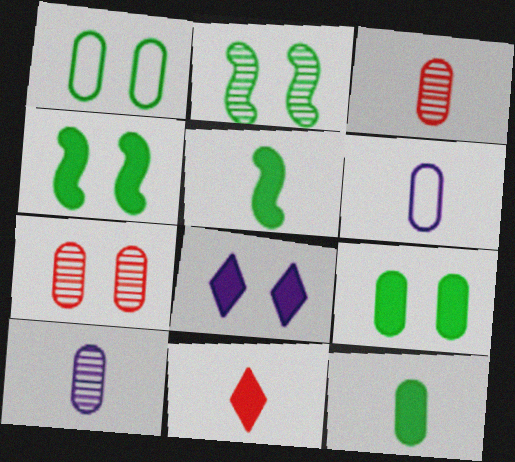[[3, 6, 12]]